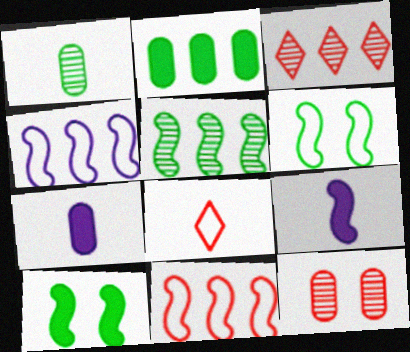[[1, 8, 9], 
[2, 3, 4], 
[3, 6, 7]]